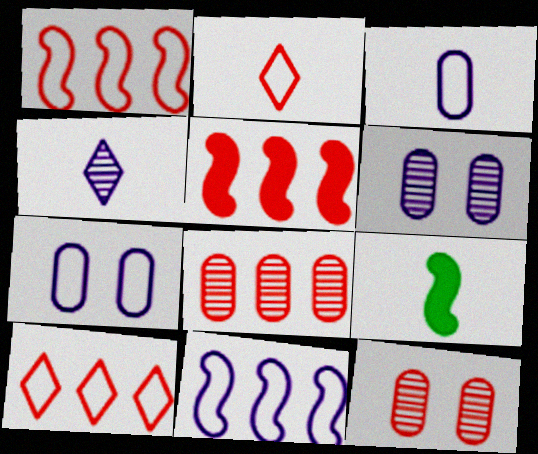[[2, 5, 12], 
[5, 8, 10], 
[6, 9, 10]]